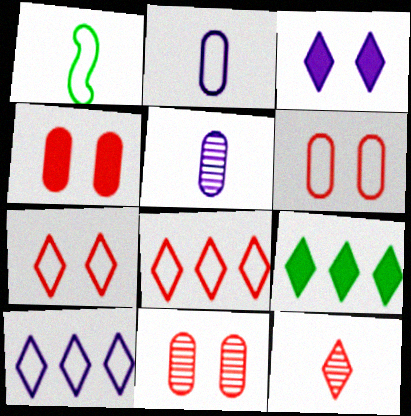[[1, 6, 10], 
[4, 6, 11]]